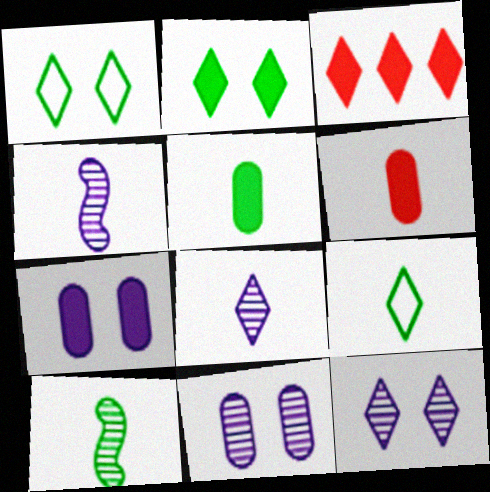[[1, 3, 8], 
[3, 9, 12], 
[4, 6, 9], 
[5, 9, 10]]